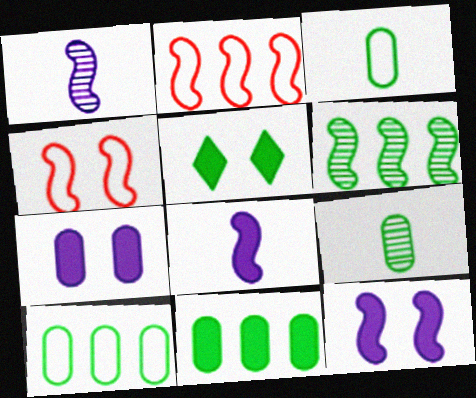[[3, 5, 6], 
[4, 6, 8]]